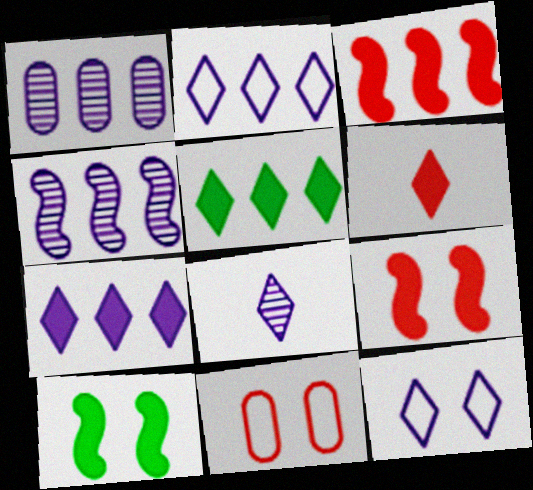[[7, 8, 12]]